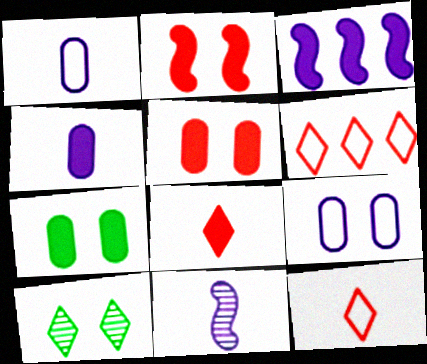[[2, 9, 10], 
[3, 7, 8], 
[6, 7, 11]]